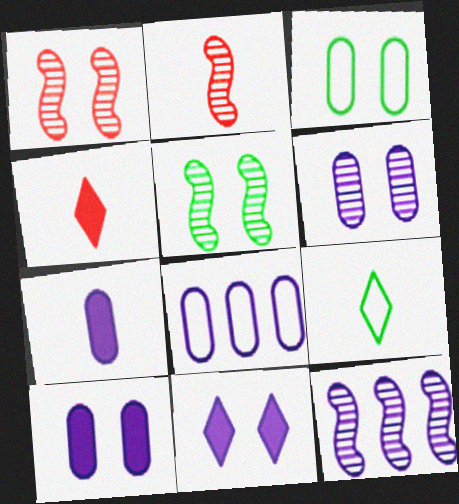[[1, 3, 11], 
[2, 5, 12], 
[2, 7, 9], 
[3, 4, 12], 
[4, 5, 8], 
[6, 7, 8]]